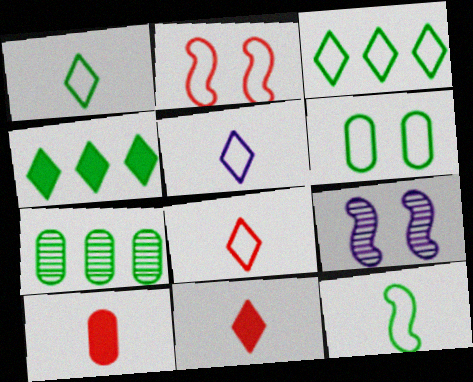[[1, 5, 8], 
[3, 6, 12], 
[3, 9, 10]]